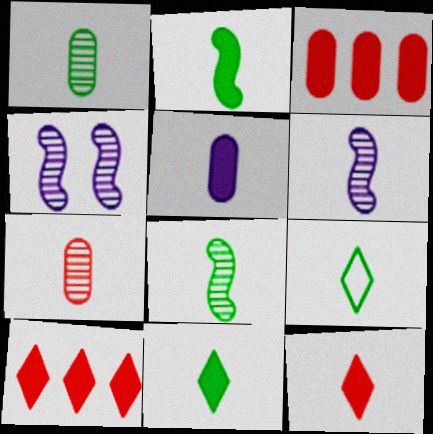[[1, 2, 9], 
[2, 5, 12], 
[3, 4, 9]]